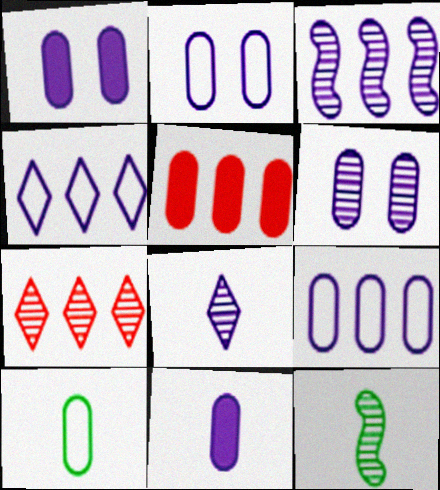[[1, 2, 6], 
[3, 6, 8], 
[5, 6, 10], 
[6, 7, 12], 
[6, 9, 11]]